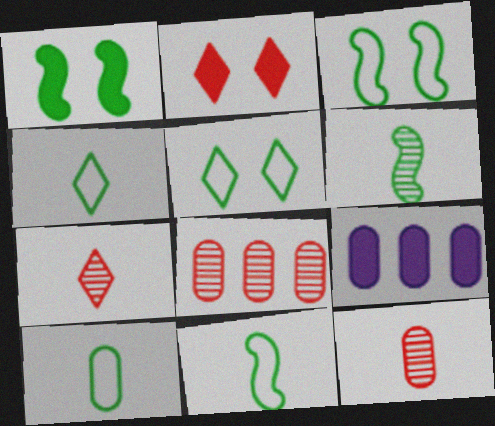[[3, 7, 9], 
[4, 10, 11]]